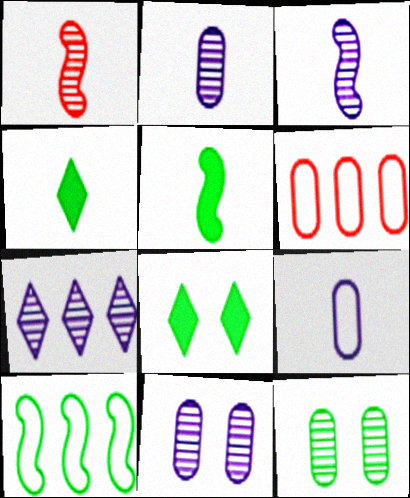[[1, 4, 9], 
[1, 7, 12], 
[3, 6, 8], 
[3, 7, 11], 
[4, 10, 12]]